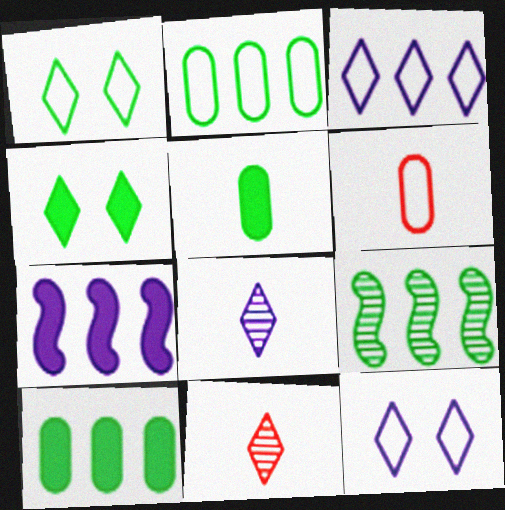[[1, 5, 9], 
[3, 4, 11]]